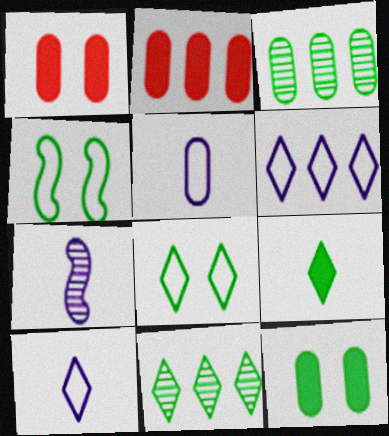[[1, 3, 5], 
[2, 7, 8], 
[3, 4, 9], 
[8, 9, 11]]